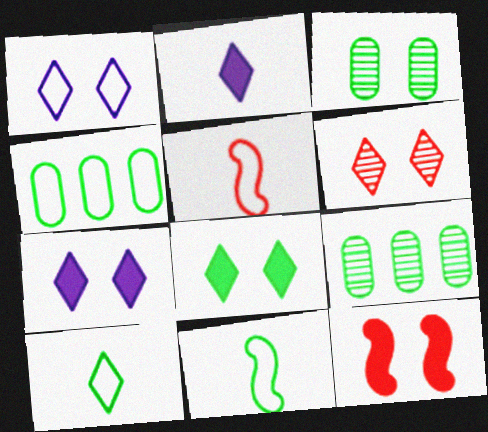[[1, 3, 12], 
[1, 4, 5], 
[1, 6, 8], 
[5, 7, 9], 
[8, 9, 11]]